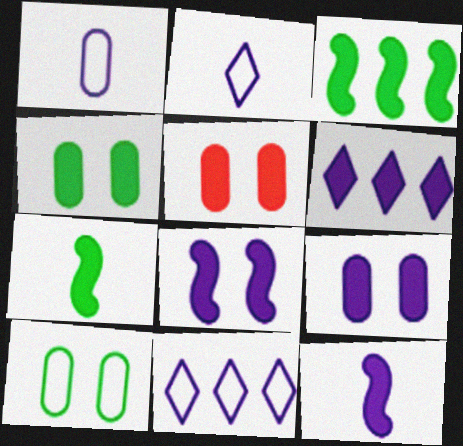[[4, 5, 9], 
[5, 6, 7], 
[6, 9, 12]]